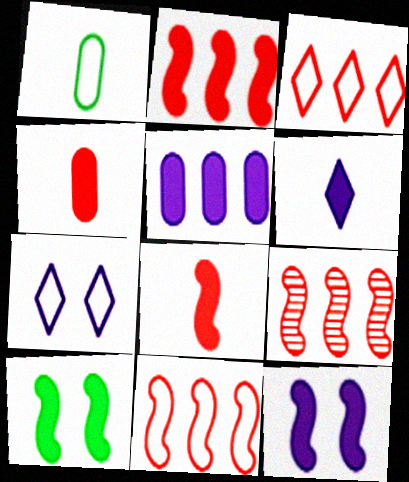[[1, 7, 11], 
[2, 9, 11], 
[5, 6, 12]]